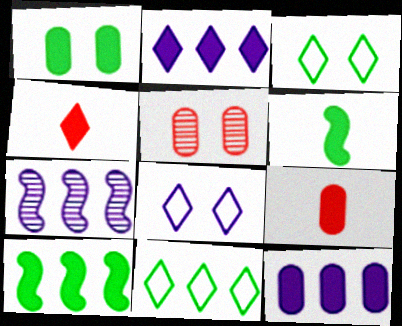[[1, 9, 12], 
[3, 7, 9]]